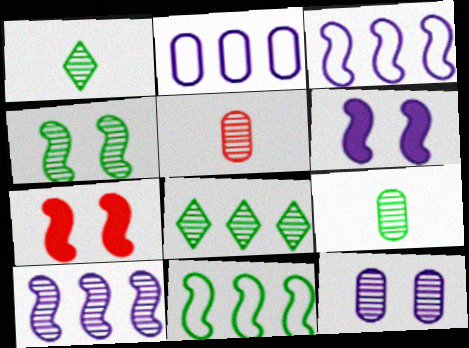[[1, 2, 7], 
[4, 8, 9]]